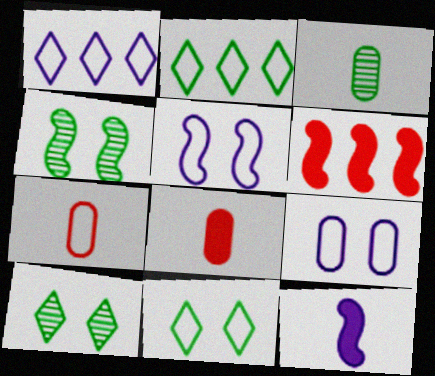[[1, 4, 8], 
[2, 5, 7]]